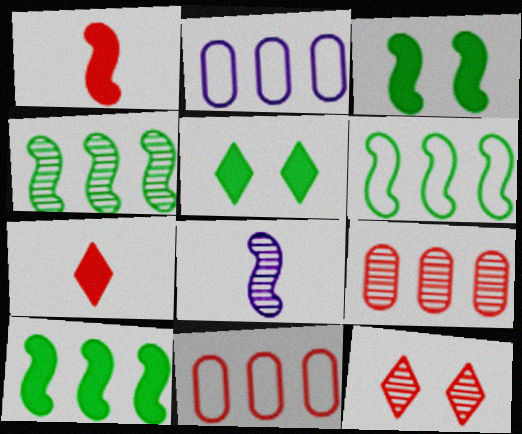[[1, 11, 12], 
[4, 6, 10], 
[5, 8, 11]]